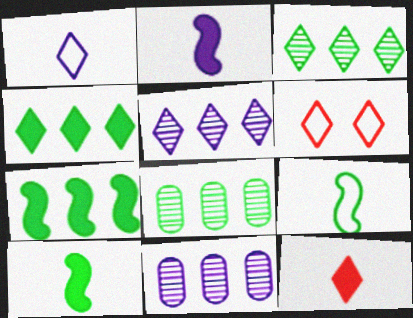[[2, 6, 8], 
[6, 10, 11]]